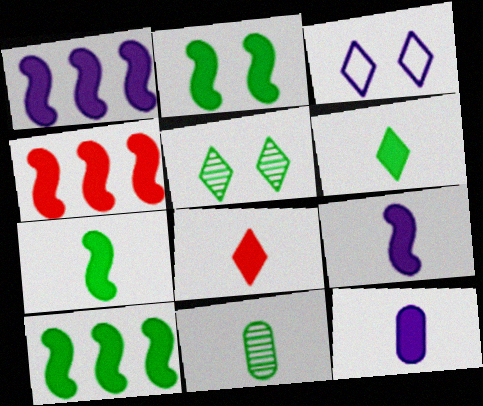[[1, 4, 10], 
[2, 4, 9], 
[2, 7, 10], 
[3, 4, 11], 
[7, 8, 12]]